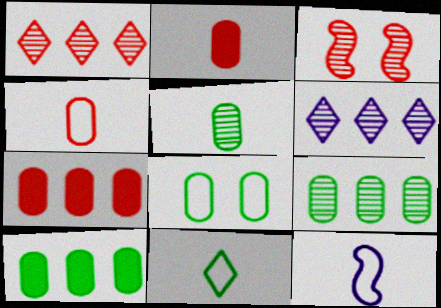[[3, 5, 6], 
[4, 11, 12], 
[5, 8, 10]]